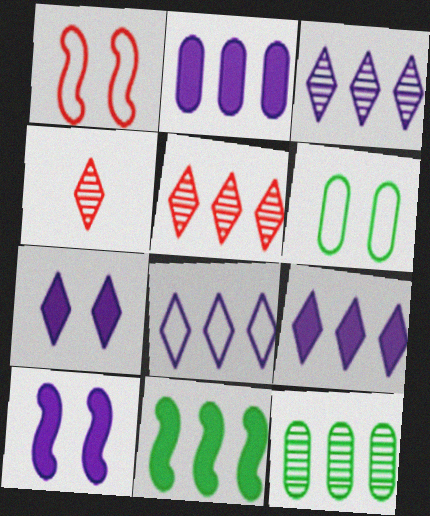[[3, 8, 9]]